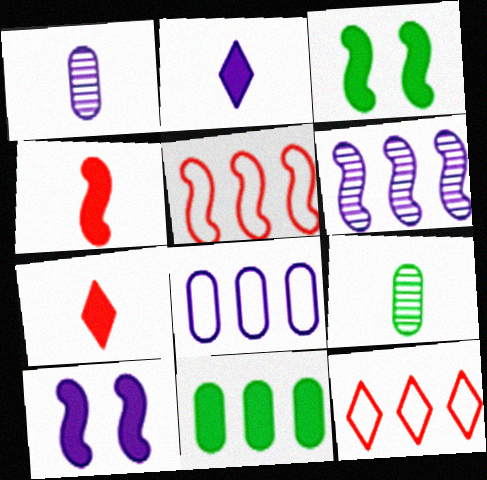[[1, 3, 12], 
[6, 11, 12], 
[7, 10, 11], 
[9, 10, 12]]